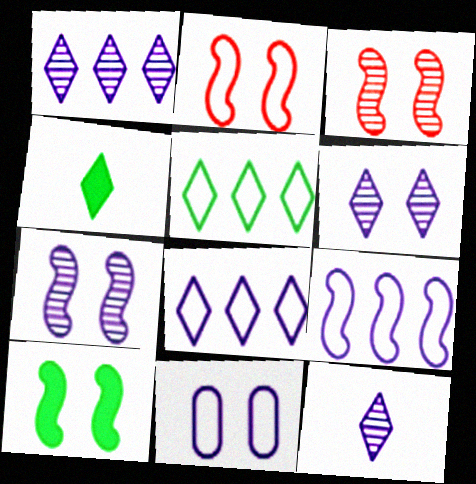[[1, 6, 12], 
[2, 7, 10]]